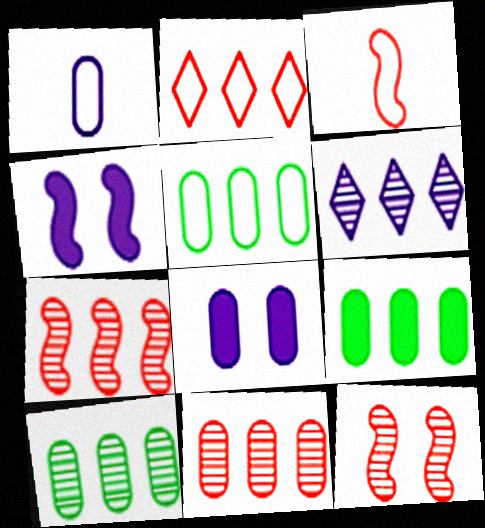[[1, 4, 6], 
[5, 9, 10], 
[6, 7, 10]]